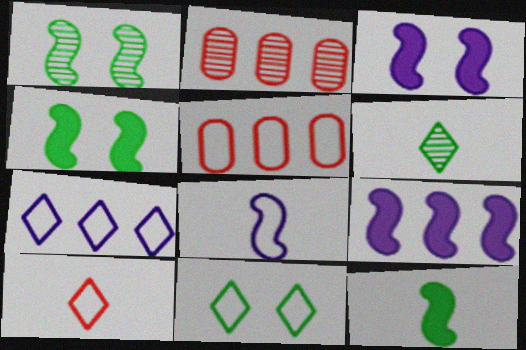[[3, 5, 6], 
[5, 8, 11], 
[7, 10, 11]]